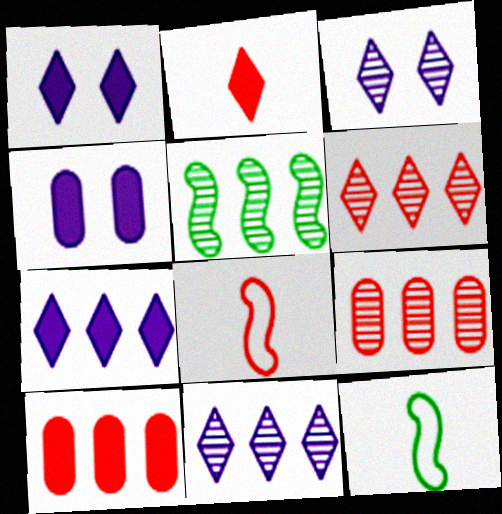[[1, 9, 12], 
[3, 10, 12], 
[4, 6, 12], 
[5, 9, 11]]